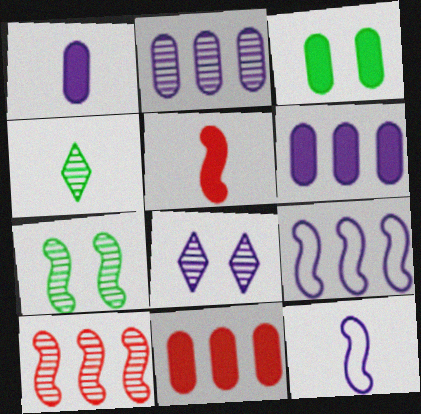[[1, 3, 11], 
[1, 8, 9], 
[5, 7, 9], 
[6, 8, 12]]